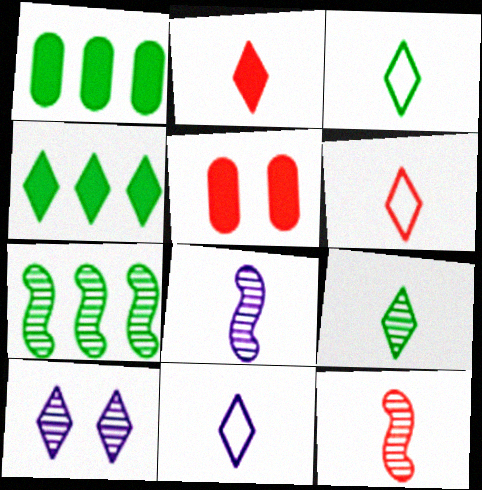[[2, 9, 11], 
[3, 6, 11], 
[4, 6, 10], 
[5, 7, 11]]